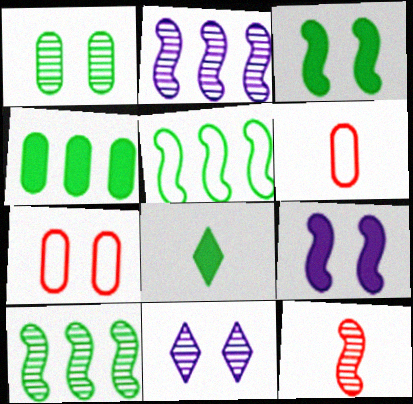[[1, 5, 8], 
[2, 7, 8], 
[3, 4, 8], 
[3, 7, 11], 
[5, 9, 12]]